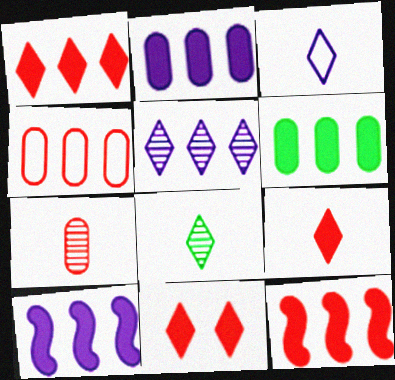[[1, 6, 10], 
[1, 9, 11], 
[3, 8, 9]]